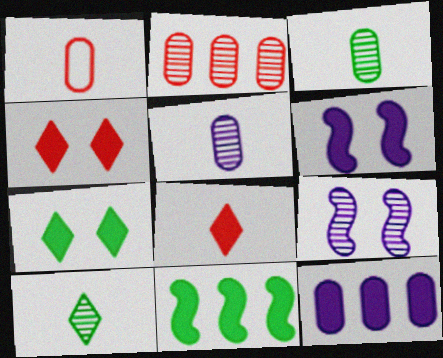[[2, 9, 10]]